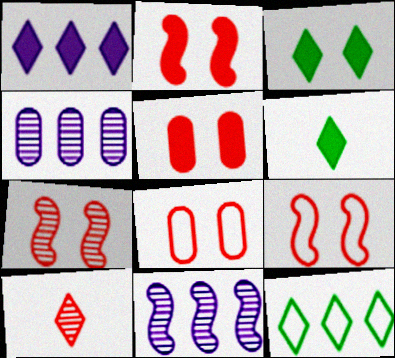[[2, 7, 9], 
[4, 6, 9], 
[6, 8, 11]]